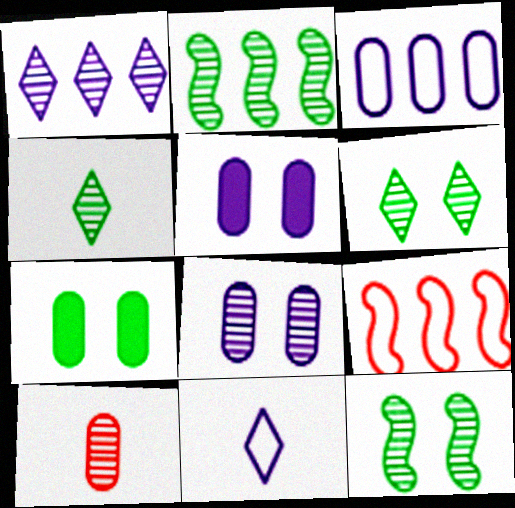[[1, 10, 12], 
[3, 7, 10], 
[4, 5, 9]]